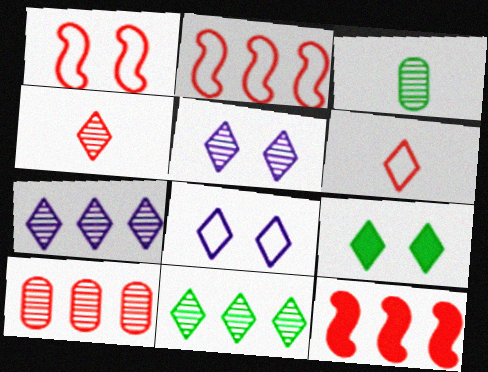[[3, 8, 12], 
[4, 5, 11], 
[6, 7, 9]]